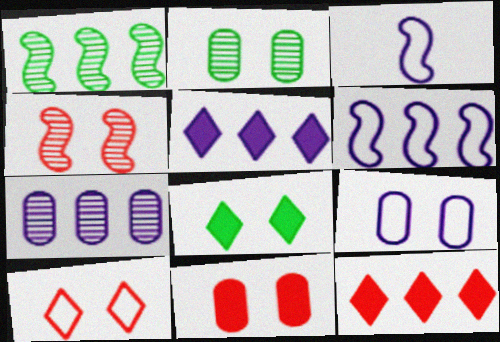[[2, 3, 12], 
[2, 9, 11], 
[4, 8, 9], 
[4, 10, 11], 
[5, 6, 7]]